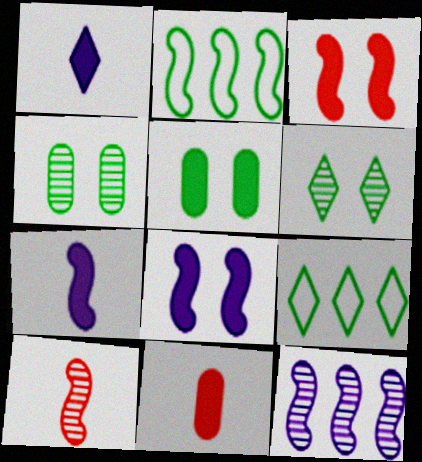[[2, 8, 10]]